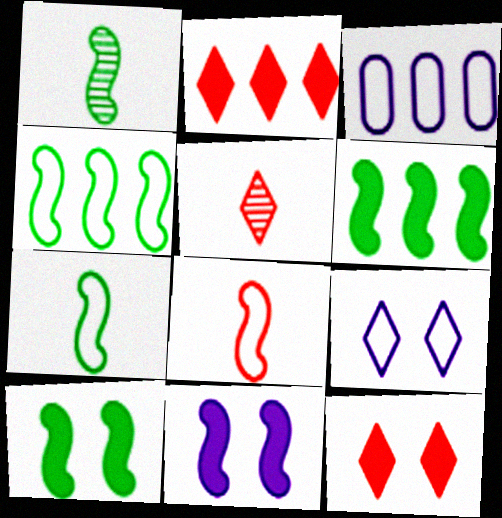[[1, 3, 12], 
[1, 4, 10], 
[3, 5, 10]]